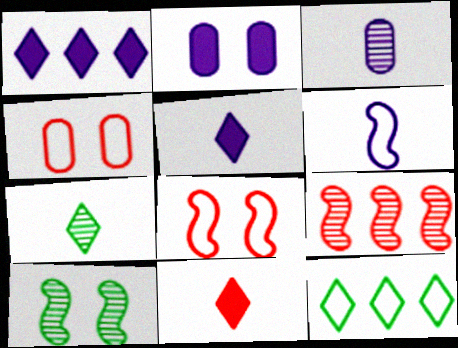[[3, 5, 6], 
[4, 6, 12], 
[4, 9, 11]]